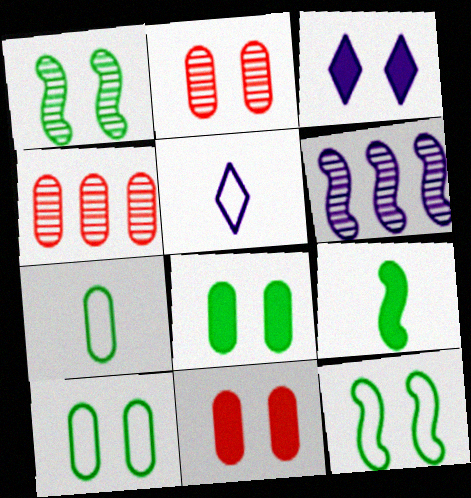[[2, 3, 12]]